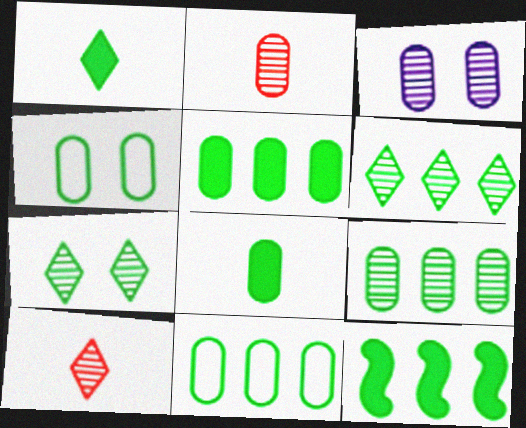[[2, 3, 9], 
[4, 8, 9], 
[5, 9, 11], 
[6, 11, 12]]